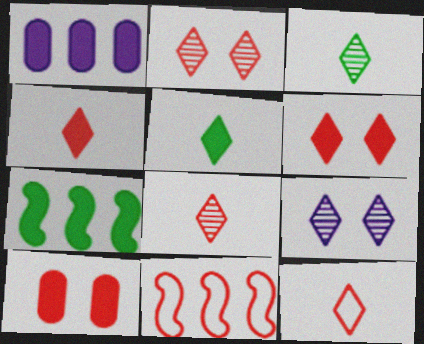[[4, 8, 12], 
[8, 10, 11]]